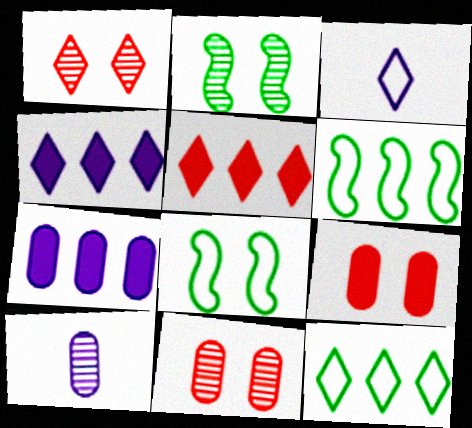[[5, 8, 10]]